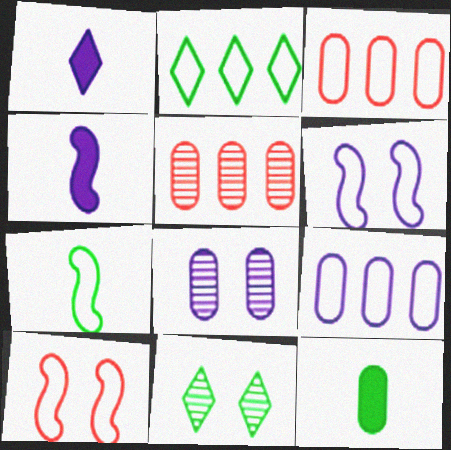[[3, 4, 11], 
[3, 8, 12]]